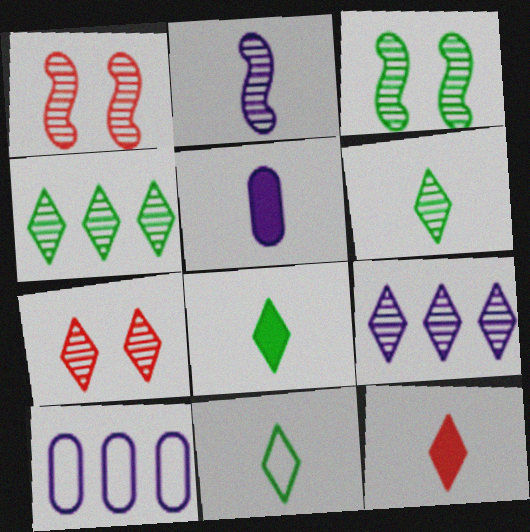[[1, 8, 10], 
[3, 10, 12], 
[6, 7, 9], 
[6, 8, 11]]